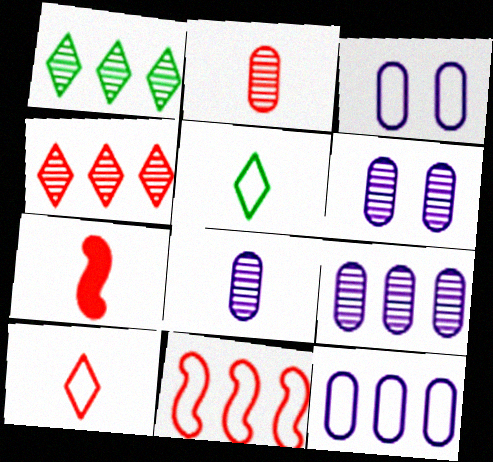[[1, 3, 7], 
[2, 7, 10], 
[3, 5, 11], 
[5, 7, 8], 
[6, 8, 9]]